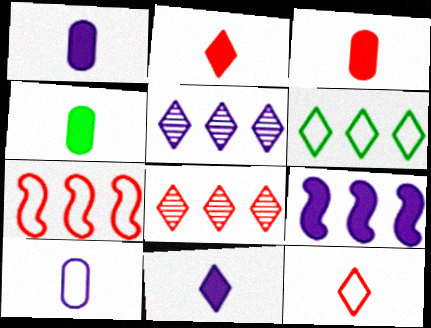[[1, 3, 4]]